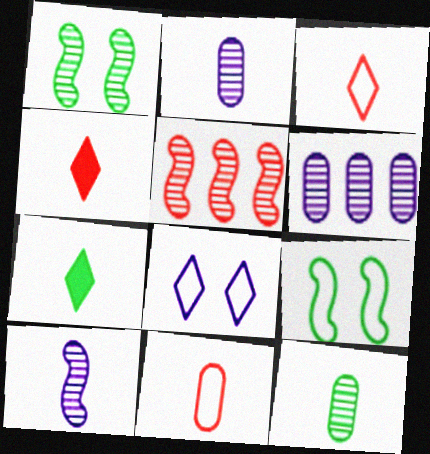[[1, 5, 10], 
[4, 6, 9], 
[7, 10, 11]]